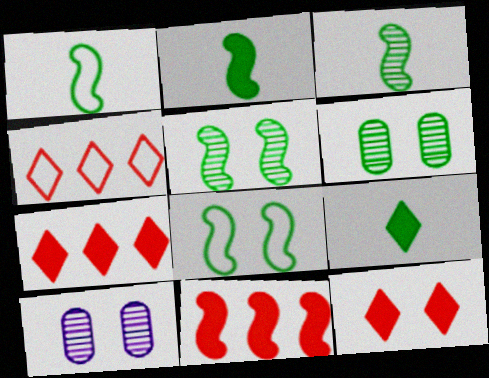[[1, 2, 3], 
[1, 7, 10], 
[2, 4, 10], 
[8, 10, 12]]